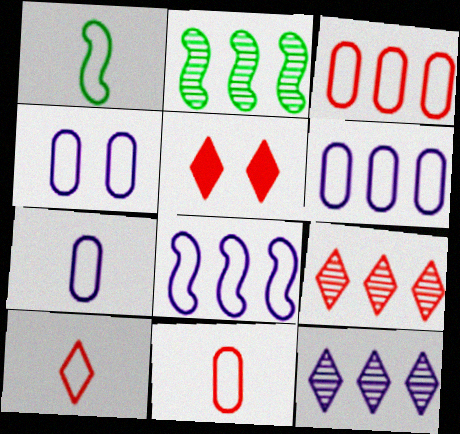[[1, 7, 10], 
[2, 5, 7], 
[4, 6, 7], 
[5, 9, 10]]